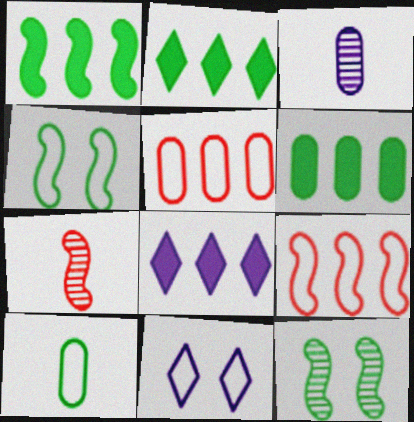[[1, 2, 6], 
[2, 10, 12], 
[6, 7, 11], 
[9, 10, 11]]